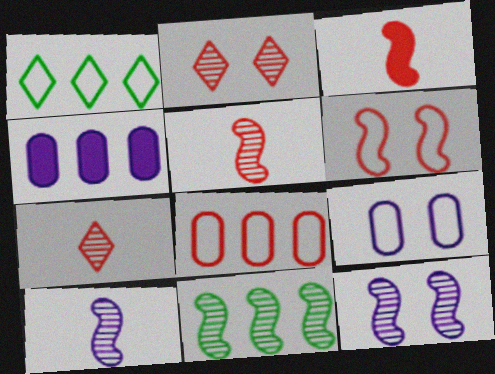[[2, 3, 8], 
[5, 11, 12]]